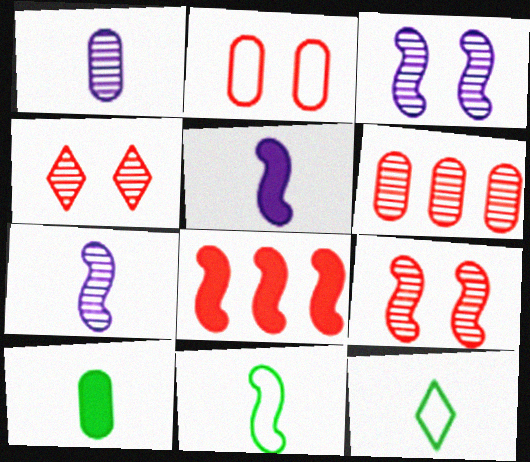[[3, 8, 11]]